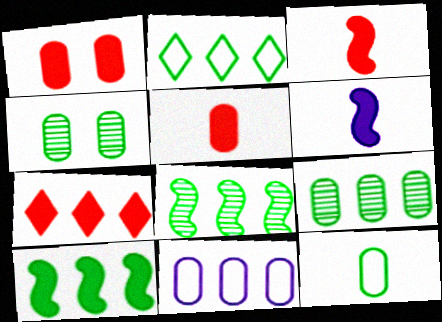[[1, 3, 7], 
[2, 9, 10], 
[4, 5, 11], 
[7, 8, 11]]